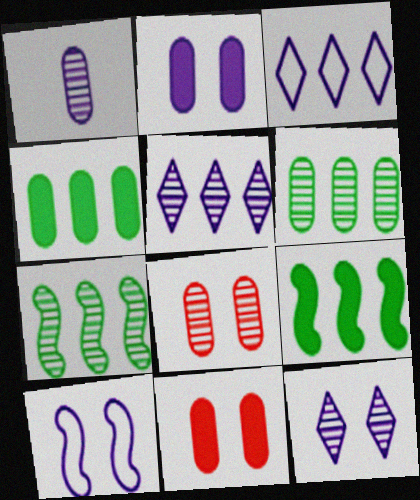[[1, 6, 8], 
[2, 10, 12]]